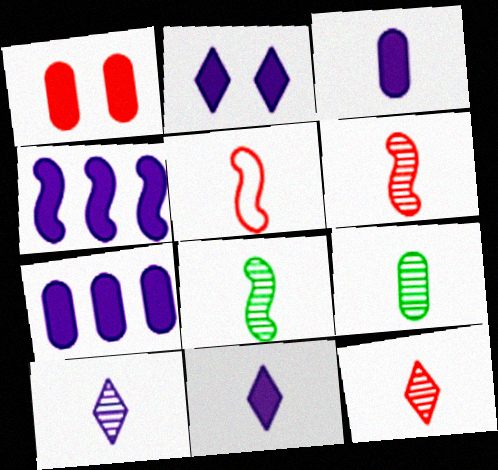[[2, 3, 4], 
[5, 9, 11], 
[6, 9, 10]]